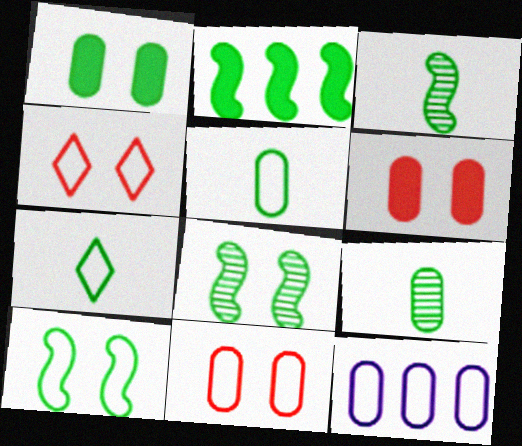[[2, 3, 10], 
[5, 11, 12], 
[6, 9, 12]]